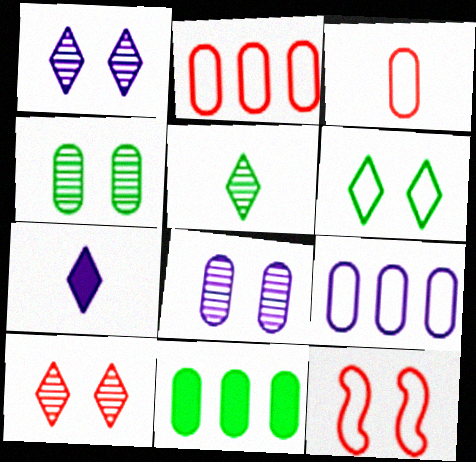[[3, 8, 11]]